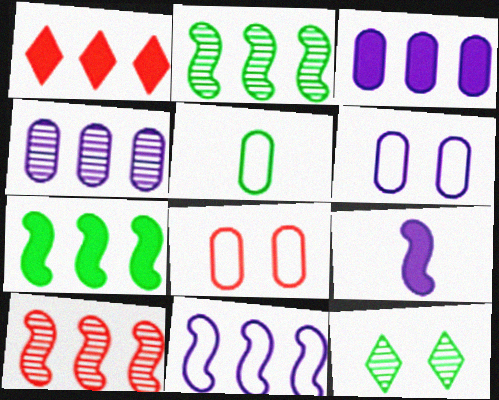[[1, 3, 7], 
[5, 7, 12], 
[7, 10, 11]]